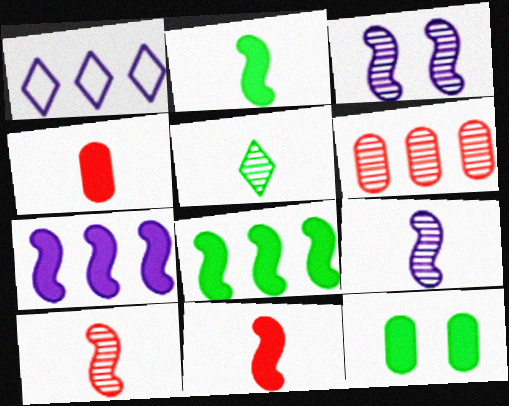[[1, 6, 8], 
[1, 10, 12], 
[3, 5, 6]]